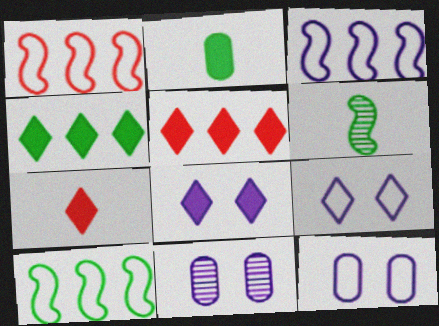[[1, 3, 10], 
[4, 7, 8], 
[5, 6, 12], 
[7, 10, 11]]